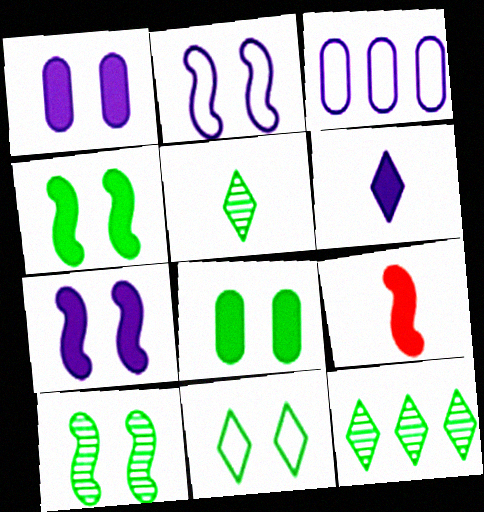[[8, 10, 11]]